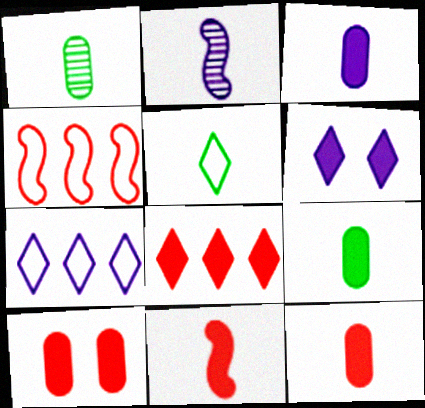[[1, 4, 6], 
[2, 5, 12], 
[3, 9, 12], 
[8, 10, 11]]